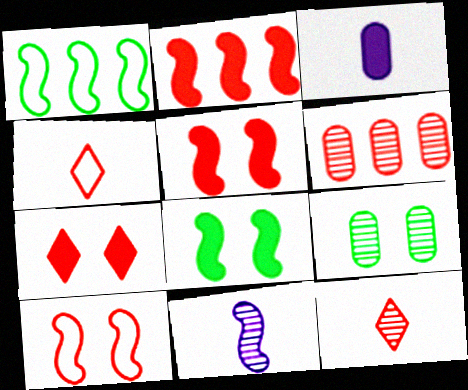[[1, 5, 11], 
[4, 5, 6]]